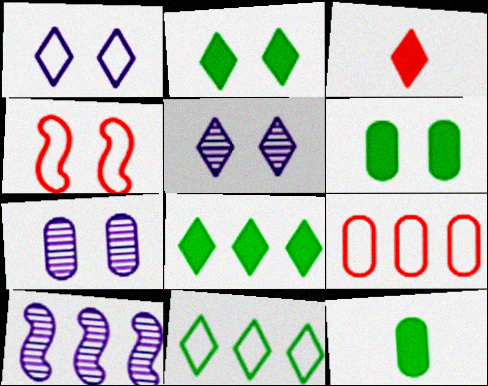[[2, 4, 7], 
[3, 5, 11], 
[4, 5, 6], 
[7, 9, 12], 
[8, 9, 10]]